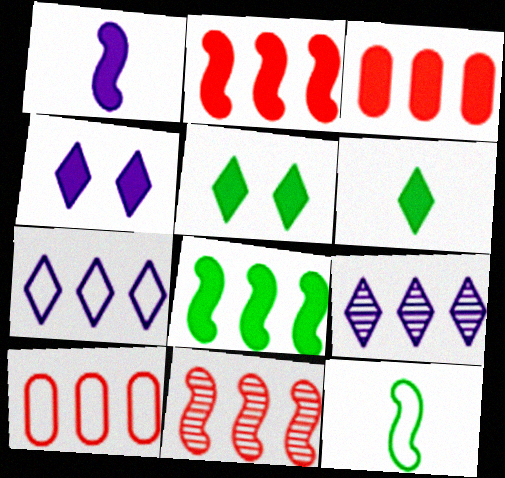[[1, 3, 5], 
[8, 9, 10]]